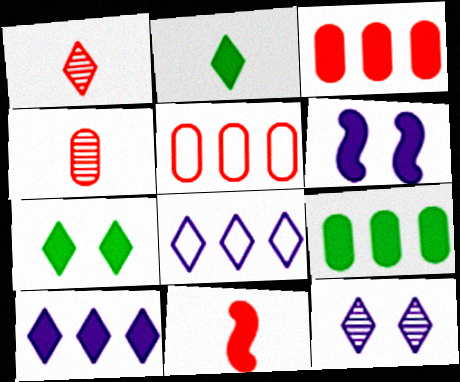[[1, 7, 8], 
[2, 3, 6]]